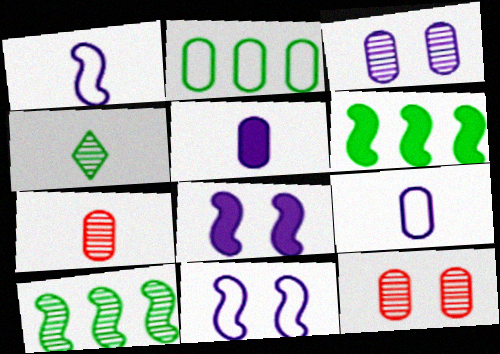[[2, 5, 12]]